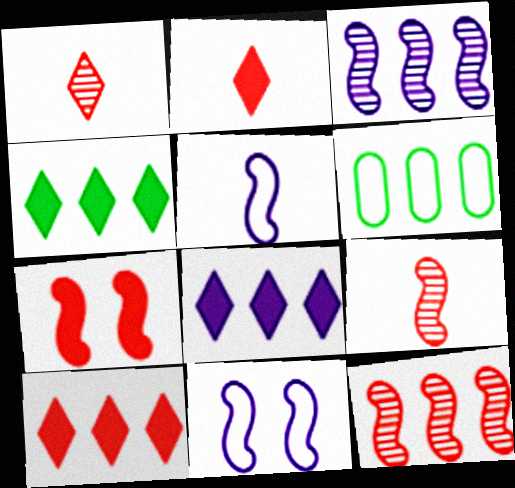[[3, 6, 10], 
[4, 8, 10], 
[6, 8, 12]]